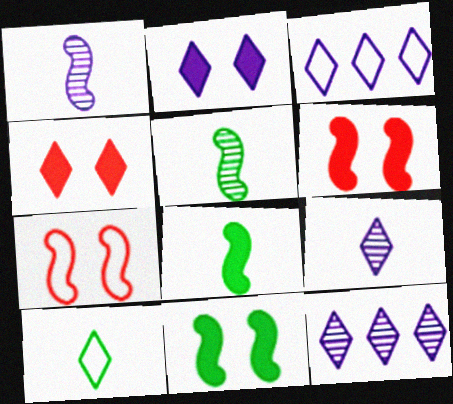[[2, 3, 9], 
[4, 10, 12]]